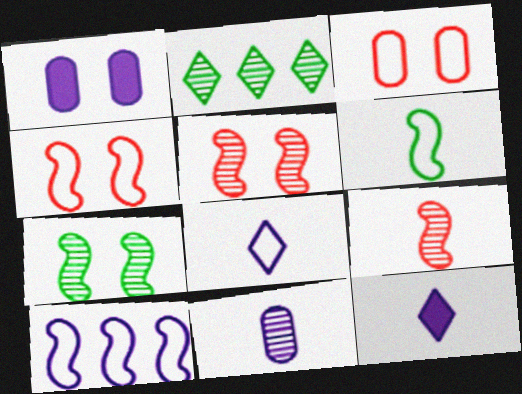[[2, 5, 11], 
[4, 6, 10]]